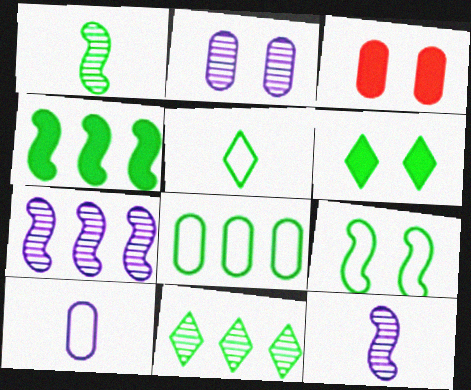[[1, 4, 9], 
[1, 6, 8], 
[3, 5, 7], 
[4, 8, 11], 
[5, 6, 11], 
[5, 8, 9]]